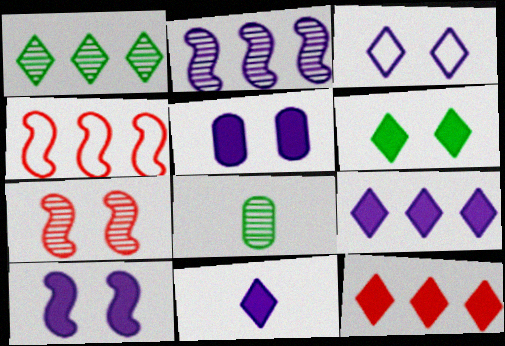[[6, 11, 12]]